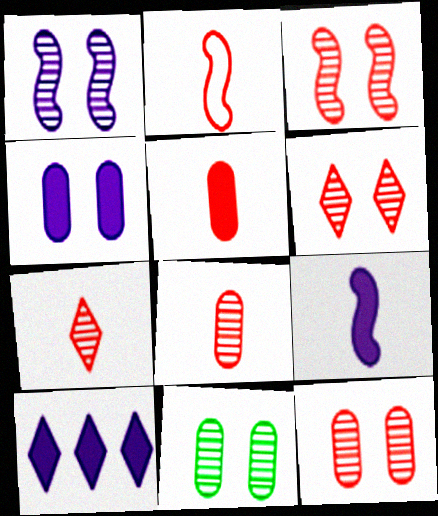[[1, 6, 11], 
[2, 5, 7], 
[2, 10, 11], 
[3, 6, 12], 
[4, 9, 10]]